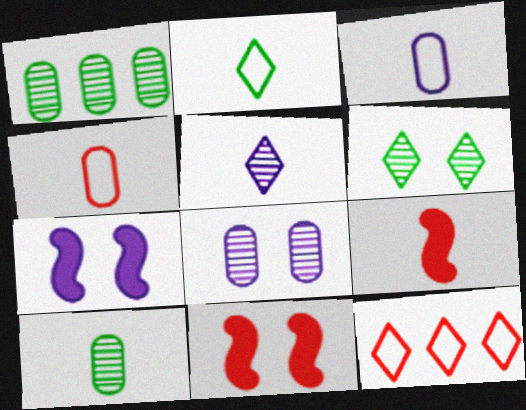[[7, 10, 12]]